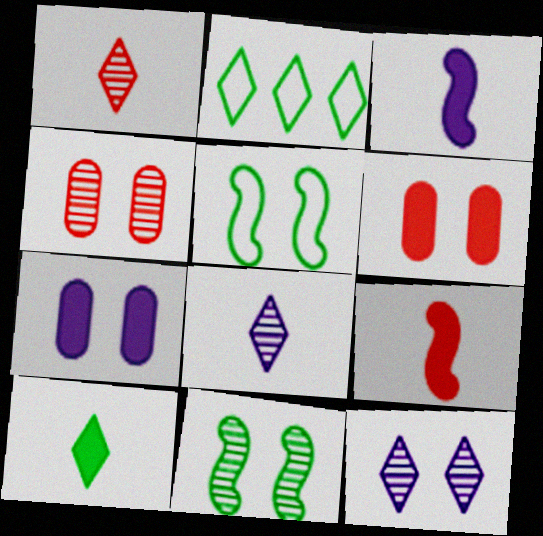[[2, 3, 4], 
[4, 11, 12], 
[5, 6, 12]]